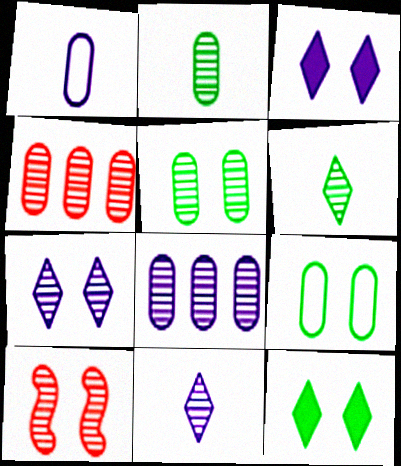[[3, 9, 10], 
[5, 7, 10], 
[6, 8, 10]]